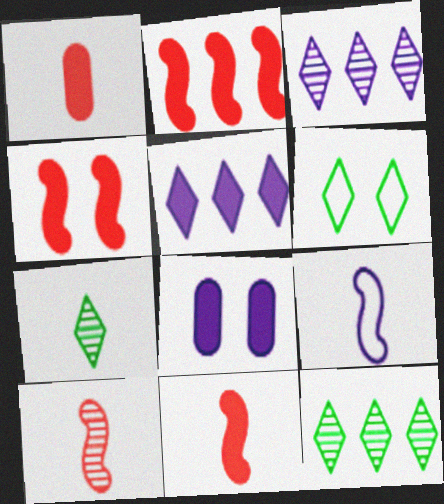[[1, 7, 9], 
[2, 4, 11], 
[3, 8, 9]]